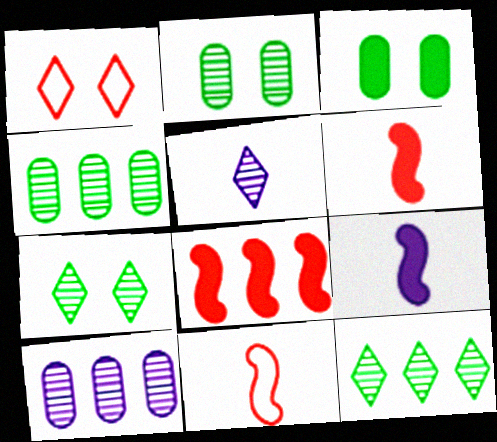[[1, 4, 9]]